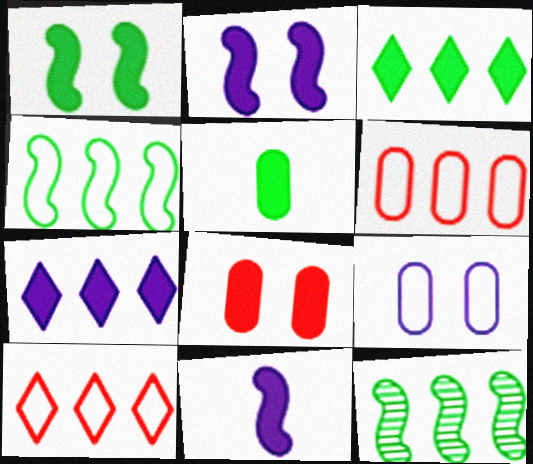[[1, 3, 5], 
[3, 8, 11], 
[6, 7, 12]]